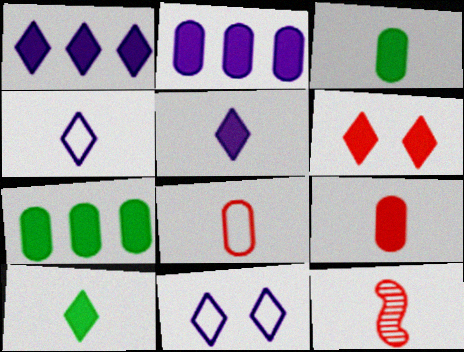[[1, 6, 10], 
[3, 4, 12], 
[7, 11, 12]]